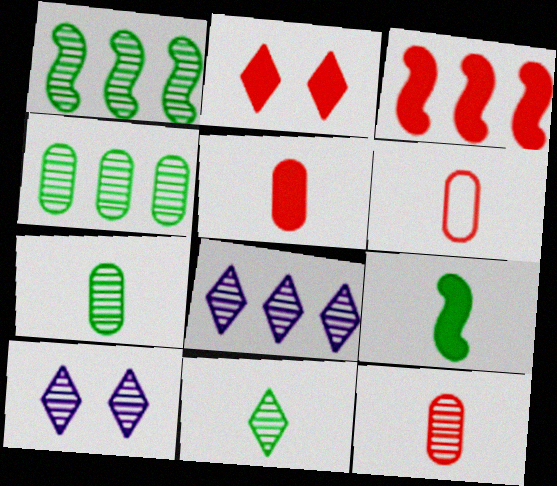[[1, 10, 12], 
[2, 3, 5], 
[5, 6, 12]]